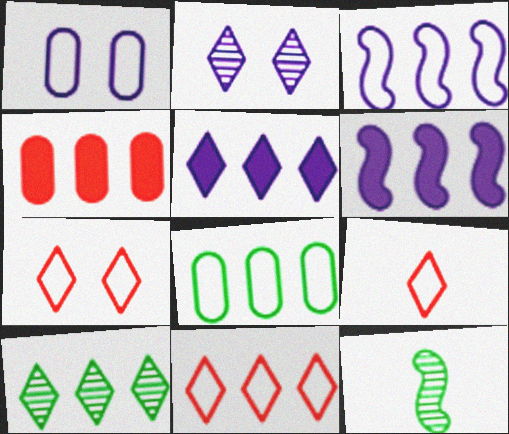[[3, 4, 10], 
[3, 8, 11], 
[5, 10, 11], 
[7, 9, 11]]